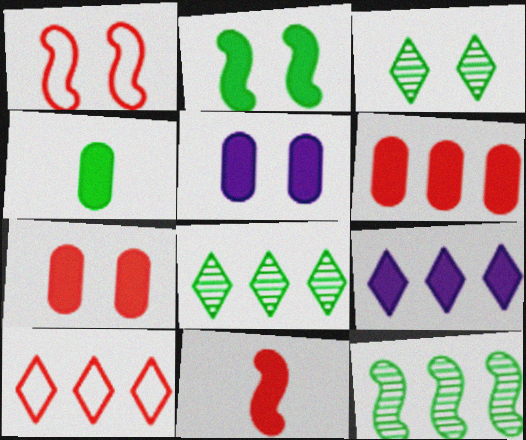[[1, 3, 5], 
[4, 5, 6], 
[8, 9, 10]]